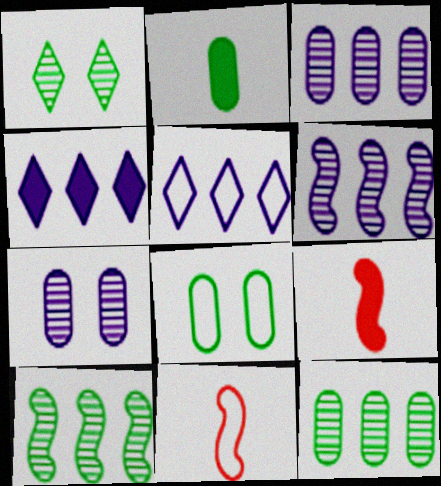[[2, 8, 12], 
[5, 8, 11]]